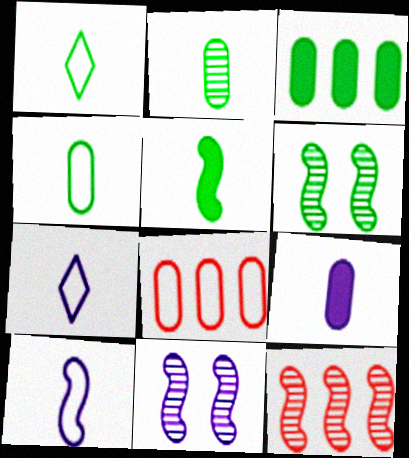[[1, 2, 5], 
[1, 3, 6]]